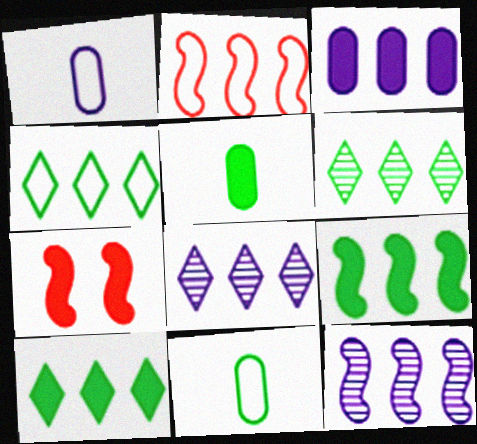[[1, 6, 7], 
[2, 3, 6], 
[2, 9, 12], 
[4, 6, 10], 
[7, 8, 11]]